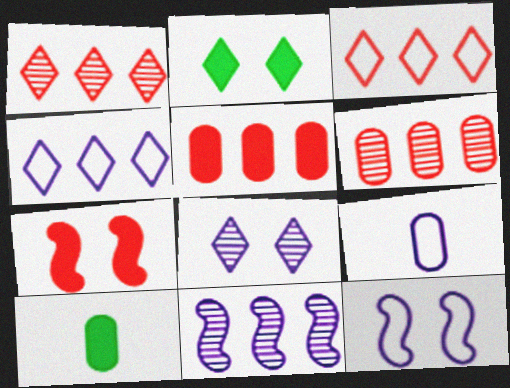[[1, 10, 12], 
[4, 9, 12]]